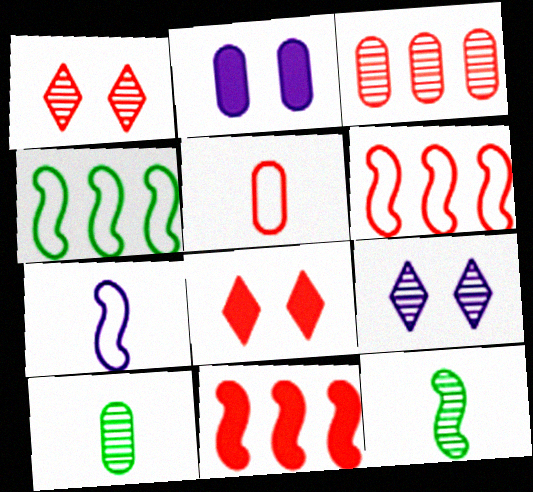[[1, 5, 11], 
[3, 9, 12]]